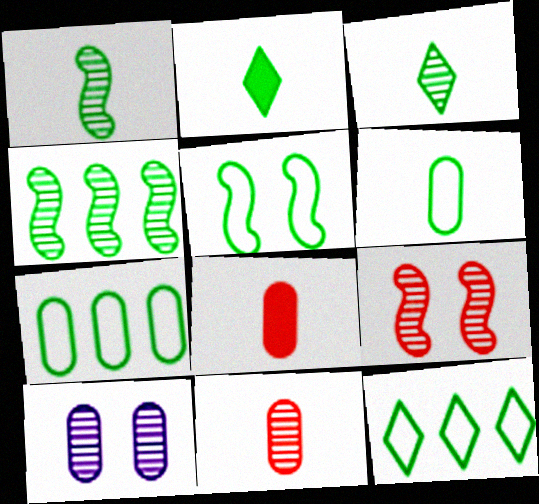[[1, 2, 6], 
[5, 6, 12], 
[7, 8, 10]]